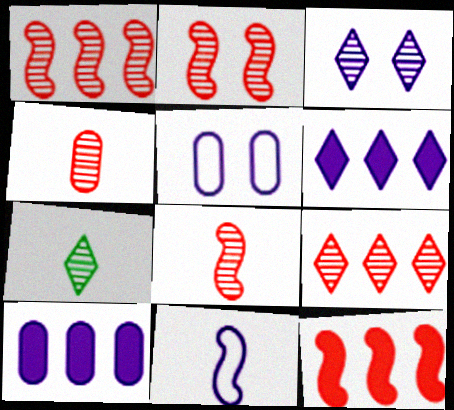[[1, 2, 8], 
[2, 4, 9], 
[3, 7, 9], 
[3, 10, 11], 
[5, 7, 12]]